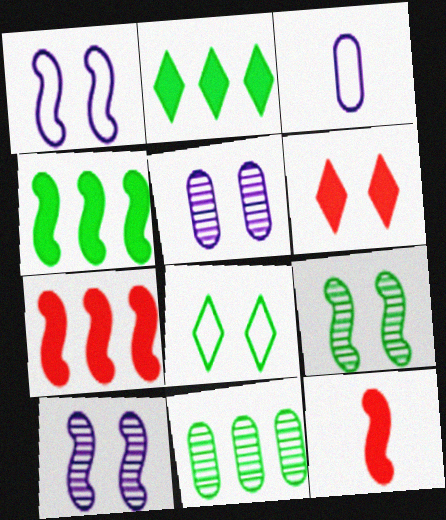[]